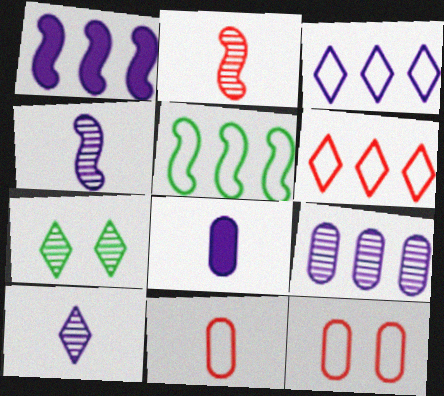[[1, 3, 9], 
[1, 7, 11], 
[2, 7, 9]]